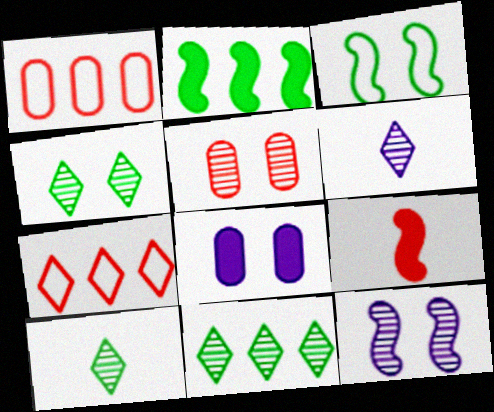[[4, 5, 12], 
[4, 10, 11], 
[5, 7, 9]]